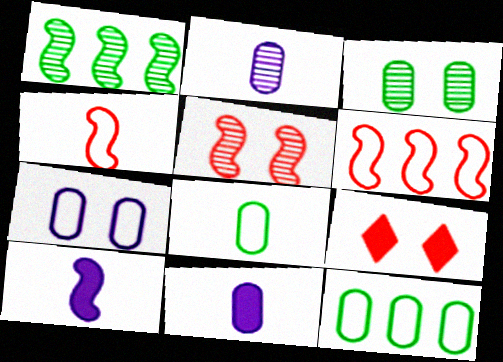[]